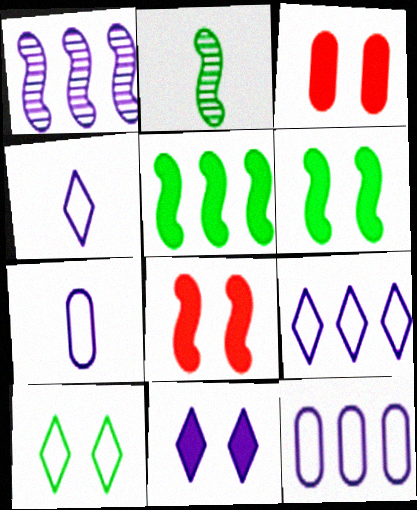[[1, 7, 11], 
[2, 3, 9], 
[3, 6, 11]]